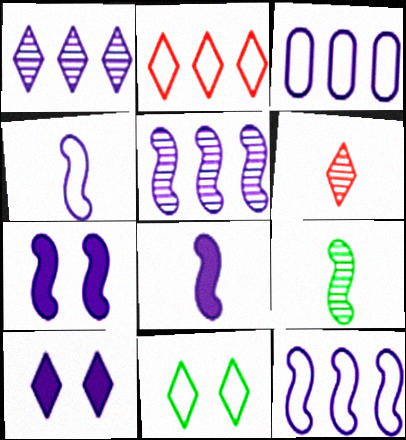[[4, 5, 7]]